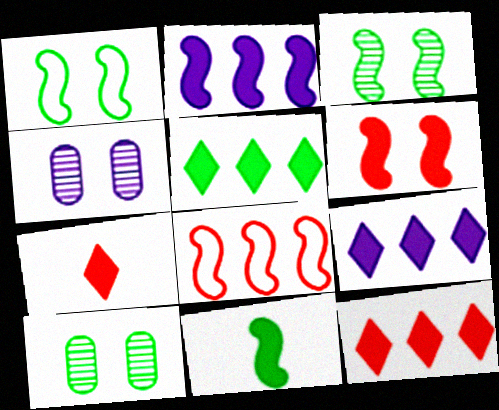[[2, 6, 11], 
[5, 9, 12]]